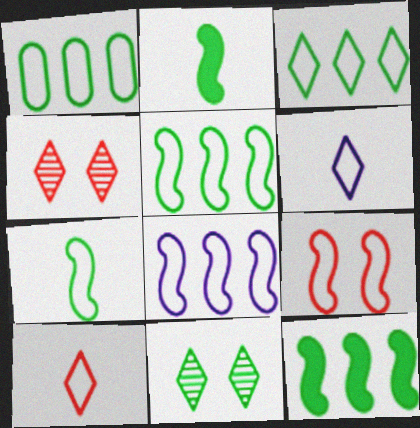[[1, 2, 11], 
[1, 3, 5], 
[1, 6, 9], 
[7, 8, 9]]